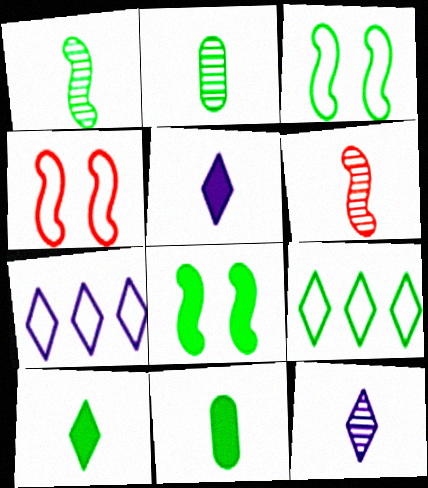[[2, 6, 12], 
[2, 8, 9]]